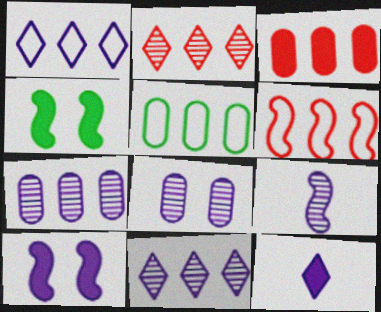[[1, 5, 6], 
[2, 3, 6], 
[3, 4, 12], 
[3, 5, 7], 
[4, 6, 9], 
[8, 9, 11]]